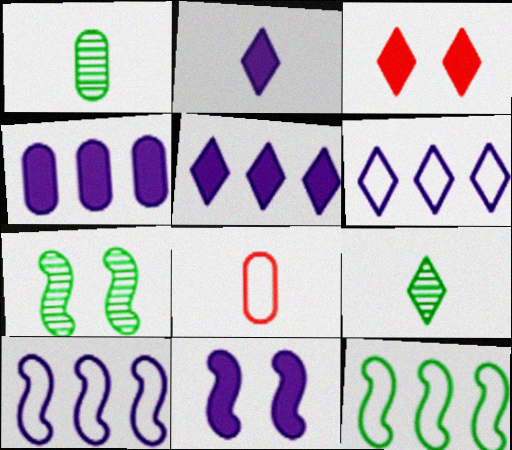[[1, 3, 10], 
[2, 4, 11], 
[3, 6, 9], 
[5, 7, 8]]